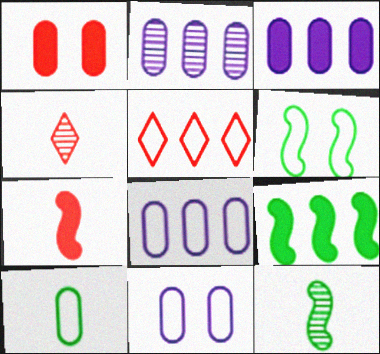[[1, 2, 10], 
[2, 3, 8], 
[2, 5, 9], 
[3, 4, 6], 
[4, 9, 11], 
[6, 9, 12]]